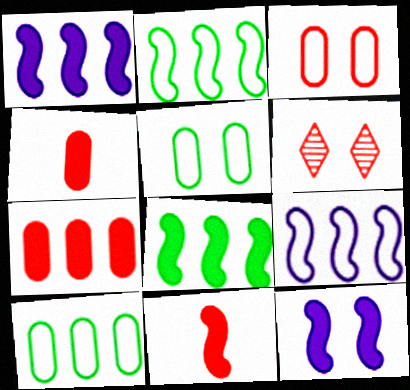[[5, 6, 12], 
[8, 11, 12]]